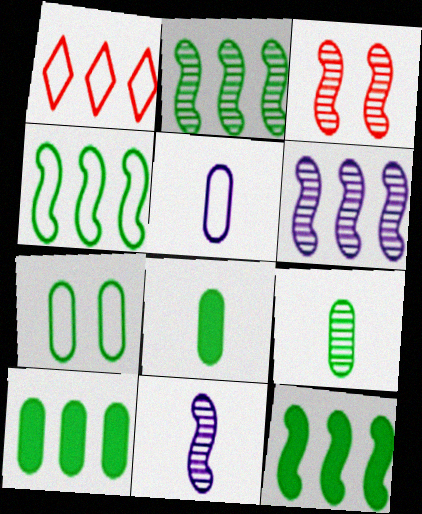[[1, 6, 10], 
[2, 3, 11], 
[2, 4, 12], 
[7, 9, 10]]